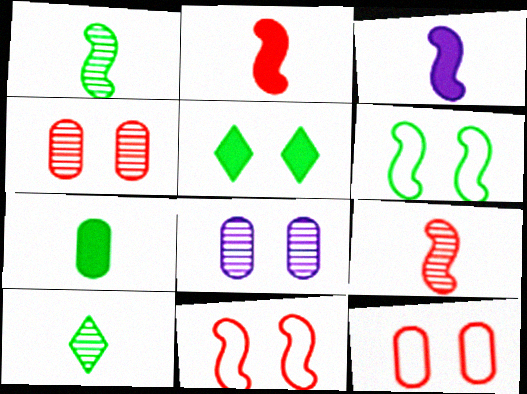[[5, 8, 11]]